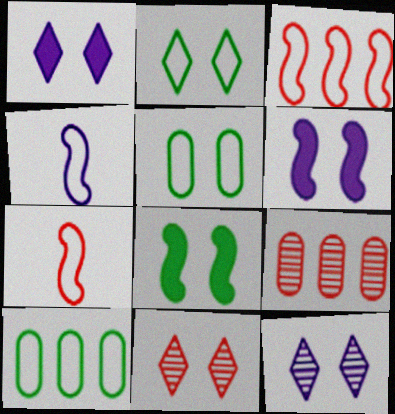[[1, 2, 11], 
[5, 6, 11]]